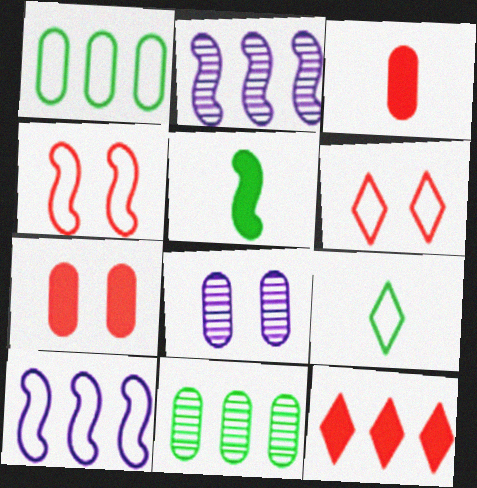[[1, 2, 12], 
[1, 3, 8], 
[2, 4, 5], 
[2, 7, 9], 
[10, 11, 12]]